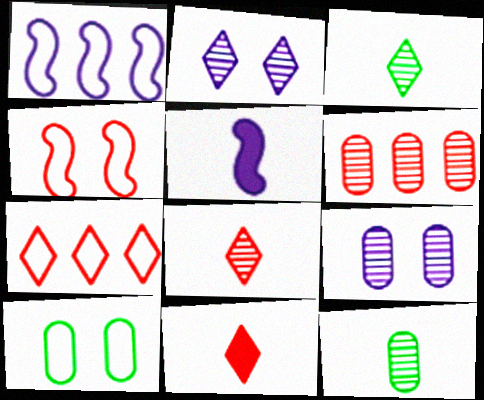[[4, 6, 11], 
[6, 9, 12]]